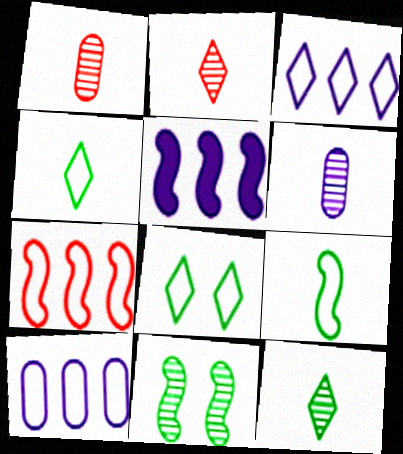[[1, 5, 8]]